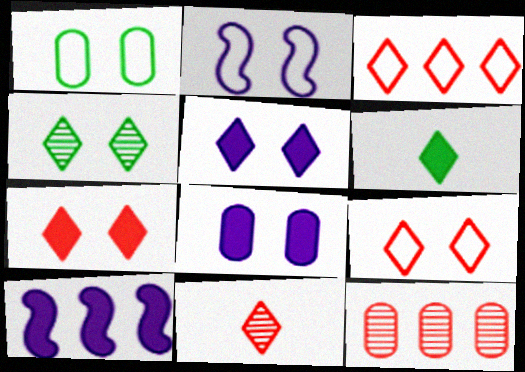[[1, 2, 9], 
[1, 10, 11], 
[2, 6, 12], 
[3, 7, 11], 
[4, 5, 9]]